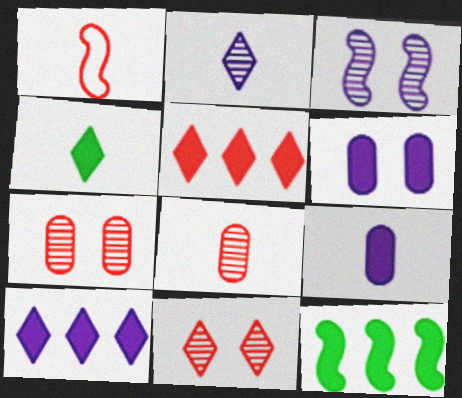[[1, 3, 12], 
[1, 5, 7]]